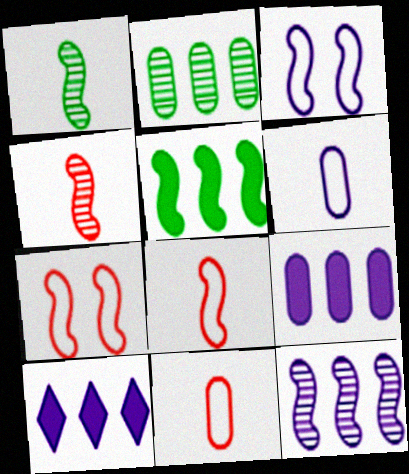[[3, 4, 5]]